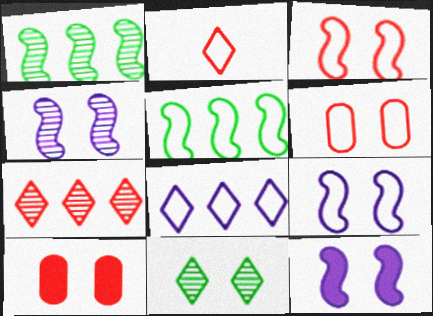[[4, 9, 12], 
[6, 11, 12], 
[9, 10, 11]]